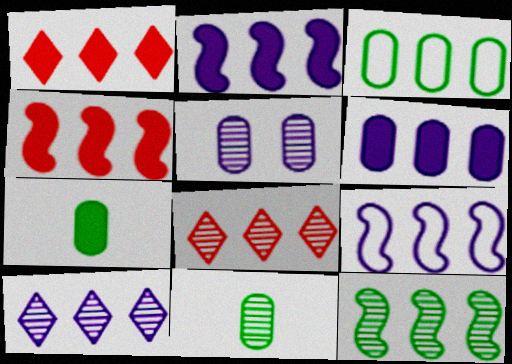[[2, 3, 8], 
[3, 4, 10], 
[4, 9, 12], 
[6, 9, 10]]